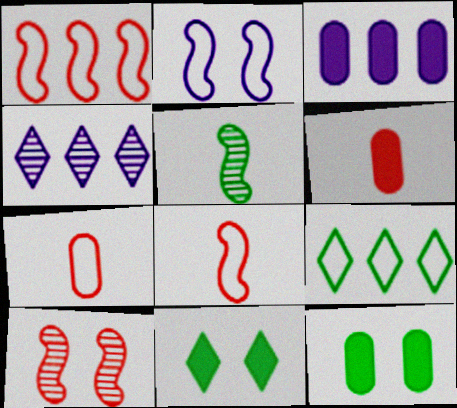[[2, 7, 9], 
[3, 6, 12], 
[4, 8, 12], 
[5, 9, 12]]